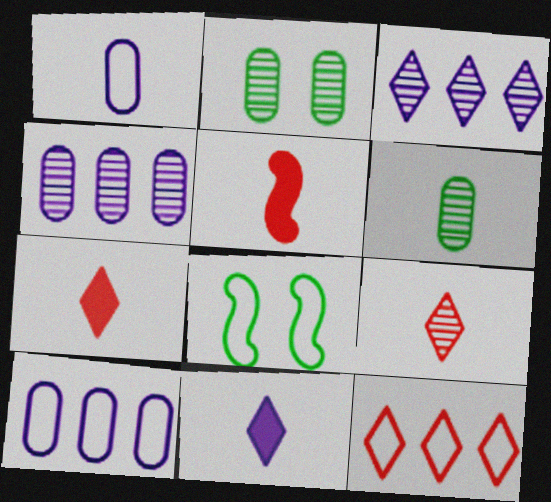[[1, 8, 12], 
[4, 7, 8]]